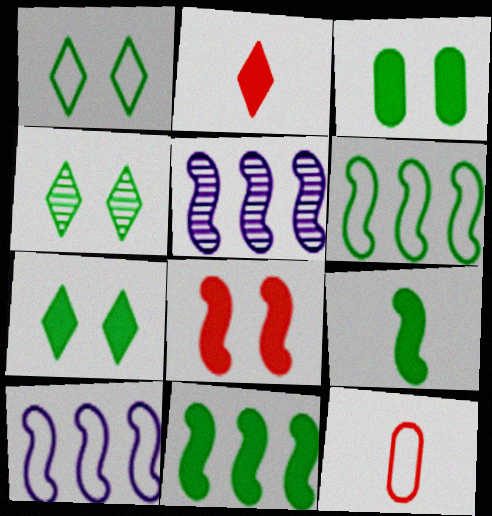[[1, 4, 7], 
[1, 10, 12], 
[5, 7, 12]]